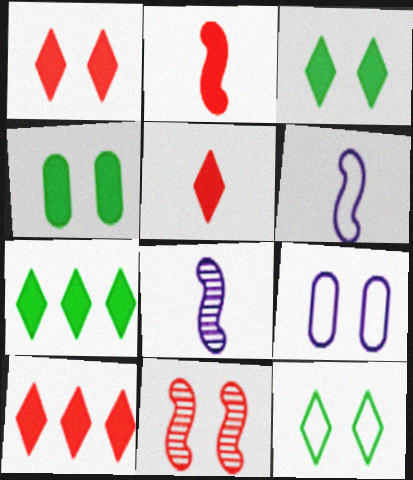[[1, 5, 10], 
[3, 9, 11]]